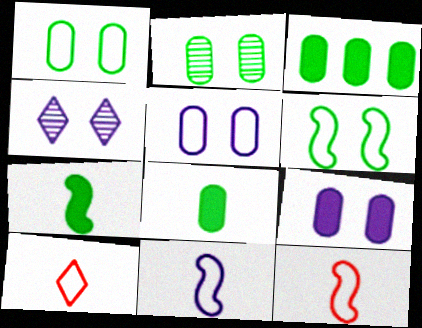[[3, 4, 12]]